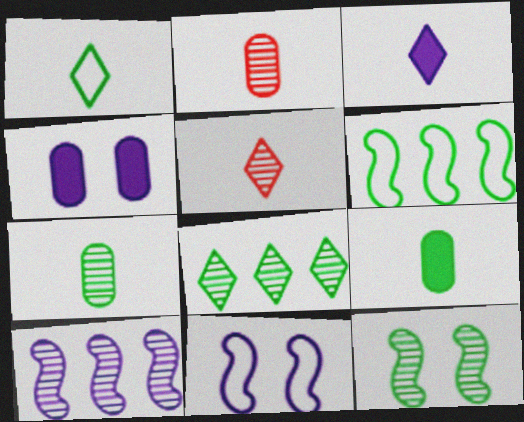[[1, 3, 5], 
[4, 5, 6], 
[7, 8, 12]]